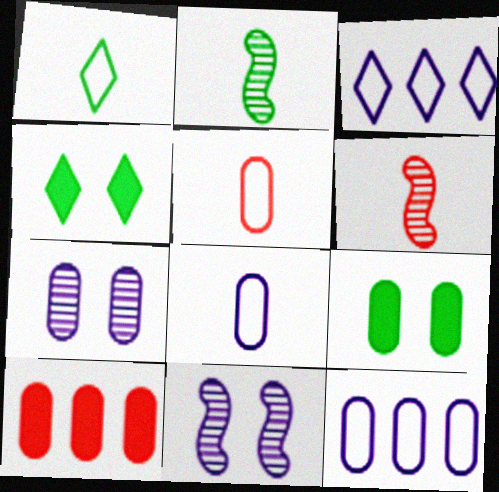[[1, 10, 11], 
[3, 6, 9], 
[4, 6, 12]]